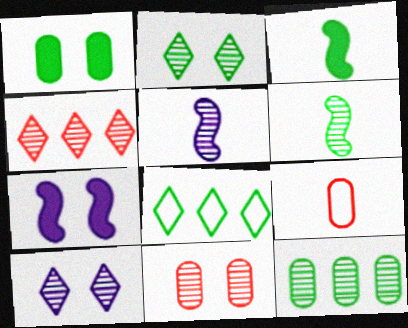[[1, 6, 8], 
[2, 6, 12]]